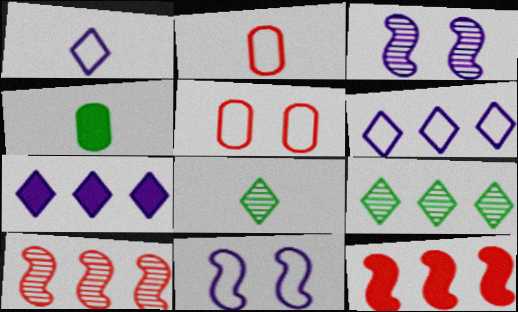[]